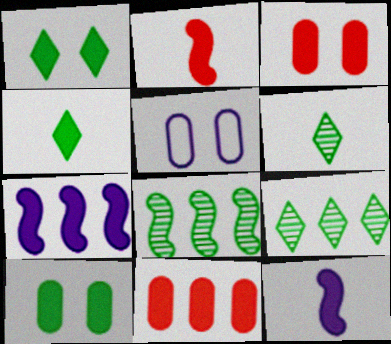[[1, 11, 12], 
[2, 5, 9], 
[3, 4, 7]]